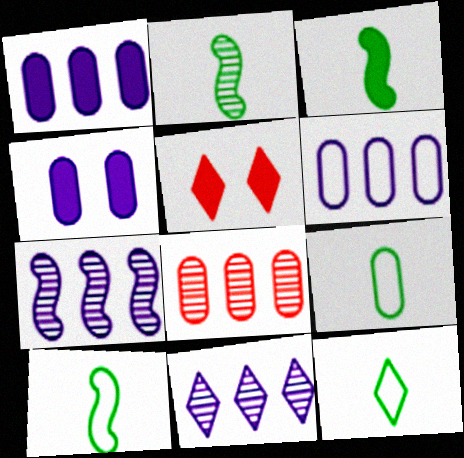[[1, 3, 5], 
[2, 3, 10], 
[2, 5, 6], 
[4, 8, 9], 
[5, 7, 9], 
[5, 11, 12], 
[9, 10, 12]]